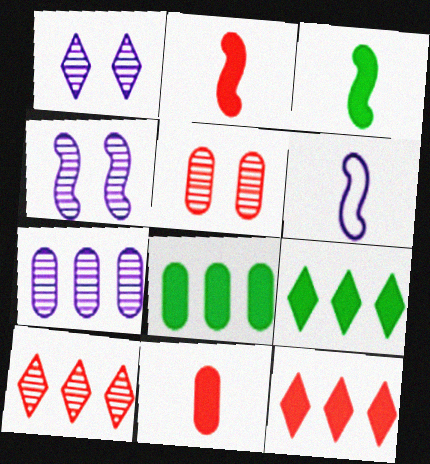[[5, 6, 9]]